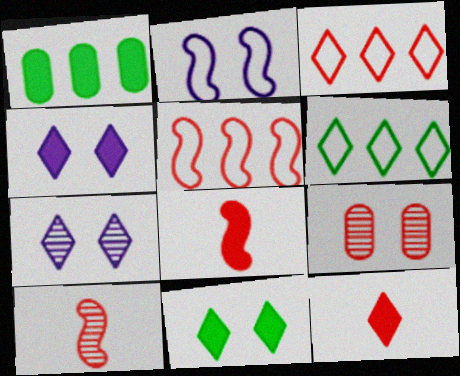[[1, 4, 8], 
[2, 9, 11], 
[3, 8, 9], 
[5, 9, 12], 
[6, 7, 12]]